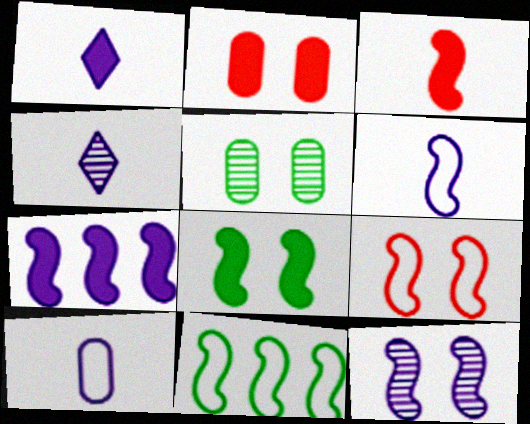[[2, 4, 11], 
[3, 7, 8], 
[3, 11, 12], 
[6, 7, 12], 
[6, 9, 11], 
[8, 9, 12]]